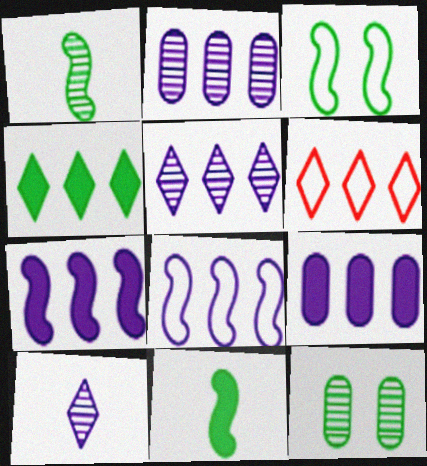[[4, 5, 6], 
[5, 8, 9]]